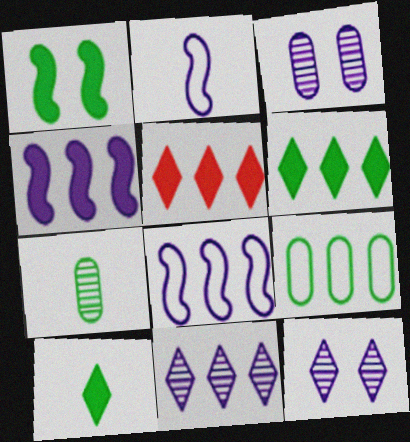[]